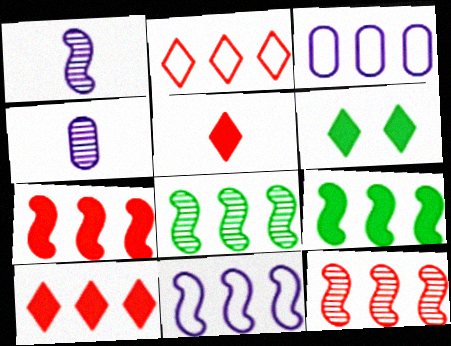[[3, 8, 10], 
[7, 8, 11], 
[9, 11, 12]]